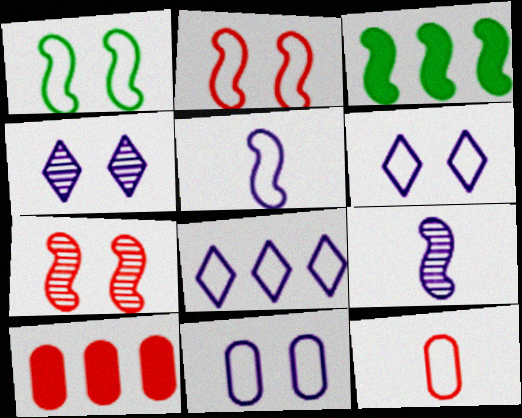[[1, 8, 12], 
[2, 3, 9], 
[3, 4, 12], 
[3, 5, 7], 
[5, 8, 11]]